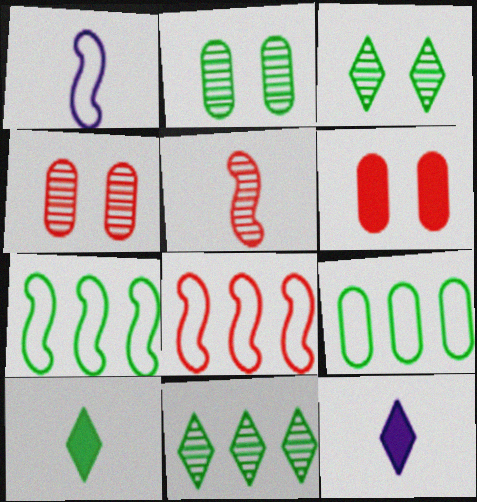[[1, 6, 11], 
[2, 7, 10], 
[2, 8, 12], 
[4, 7, 12]]